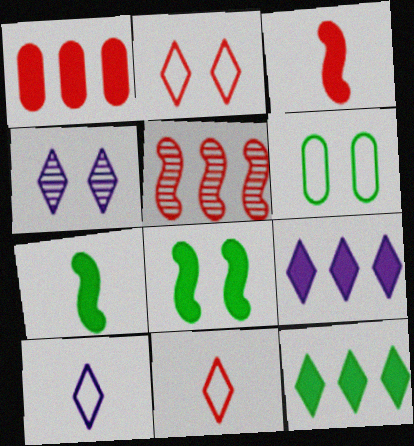[[4, 9, 10], 
[4, 11, 12]]